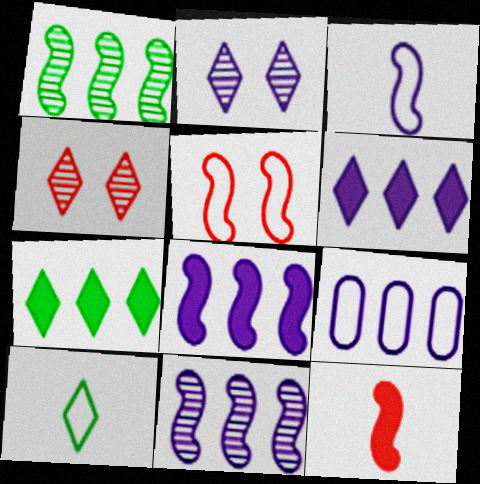[[4, 6, 10], 
[5, 9, 10], 
[6, 9, 11]]